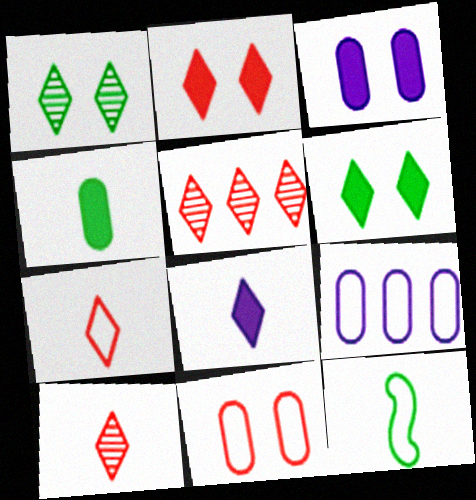[[2, 5, 7], 
[3, 5, 12]]